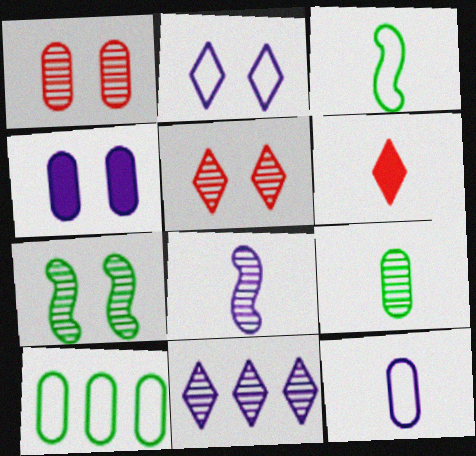[]